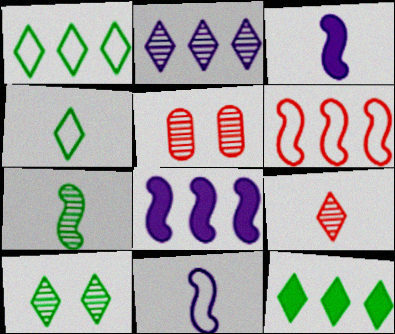[[1, 3, 5], 
[2, 5, 7], 
[2, 9, 10], 
[4, 5, 8], 
[4, 10, 12], 
[5, 11, 12]]